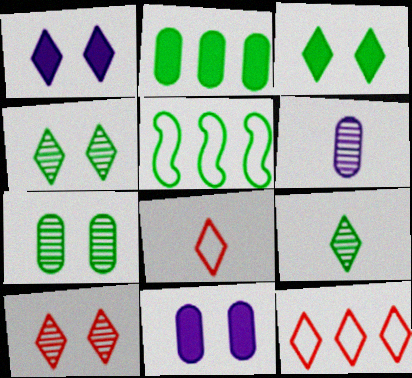[[1, 9, 12]]